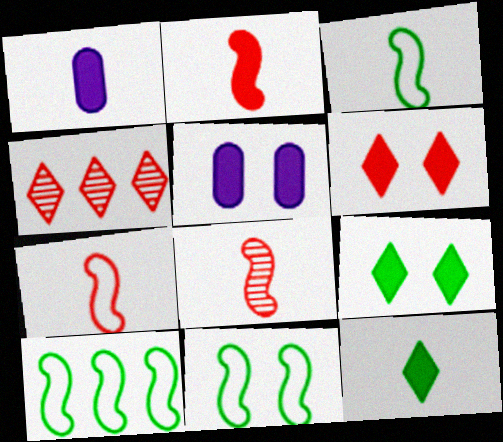[[1, 2, 12], 
[1, 4, 11], 
[2, 7, 8], 
[3, 4, 5], 
[3, 10, 11]]